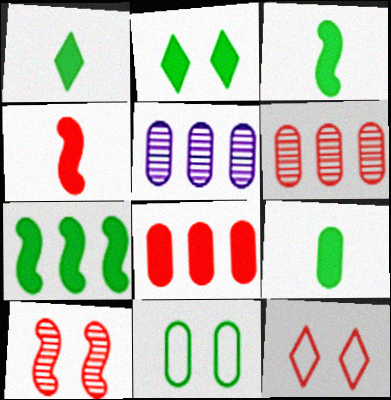[[1, 3, 9], 
[2, 7, 9], 
[3, 5, 12], 
[4, 6, 12]]